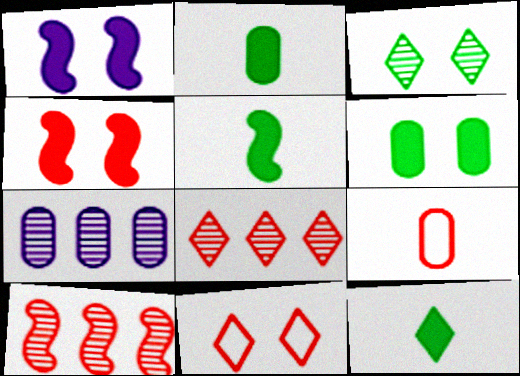[[2, 5, 12], 
[4, 8, 9], 
[5, 7, 11], 
[6, 7, 9]]